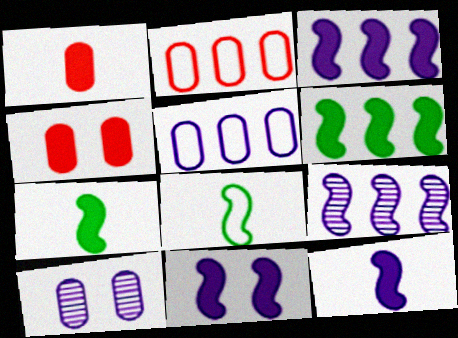[[3, 11, 12]]